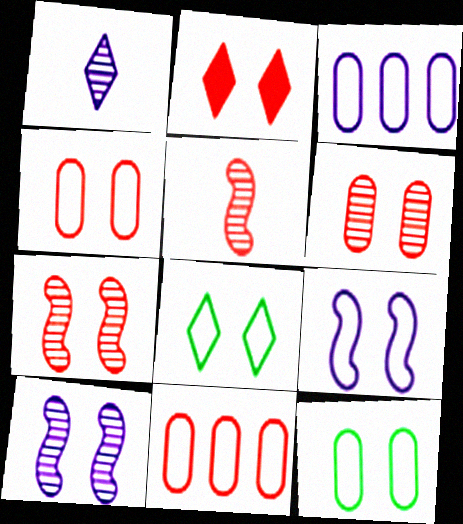[[2, 4, 7], 
[2, 5, 11], 
[2, 10, 12], 
[4, 8, 9]]